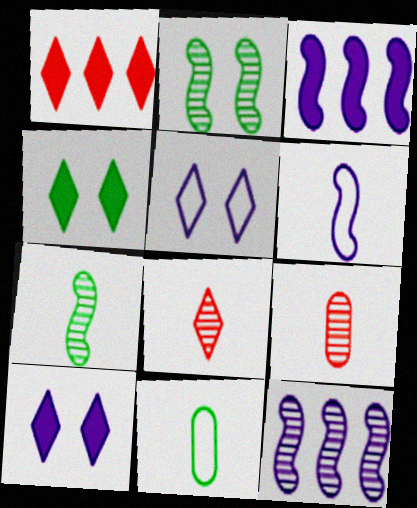[]